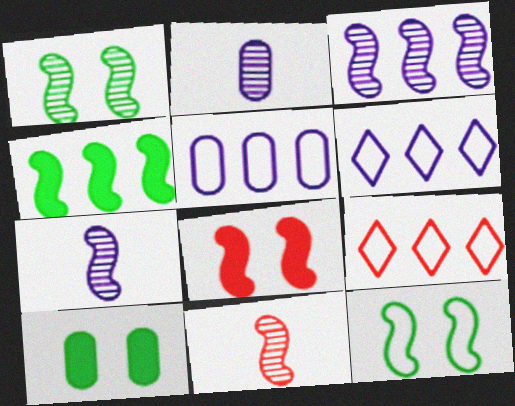[[1, 3, 11], 
[6, 10, 11], 
[7, 9, 10]]